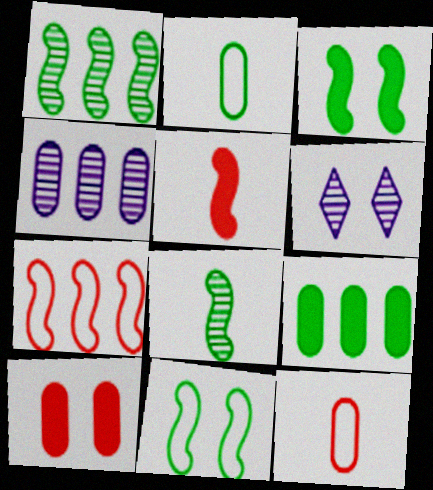[[2, 4, 10], 
[6, 10, 11]]